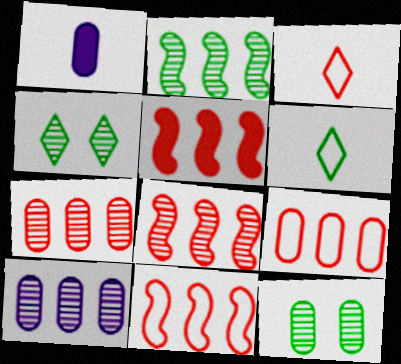[[1, 4, 11], 
[1, 9, 12], 
[5, 8, 11]]